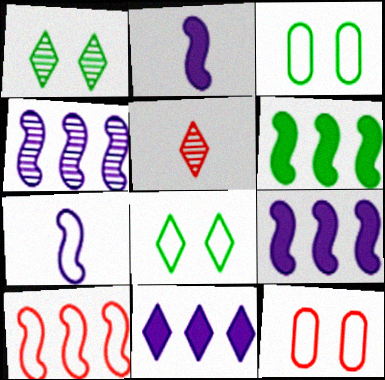[[3, 5, 9], 
[4, 6, 10], 
[5, 8, 11]]